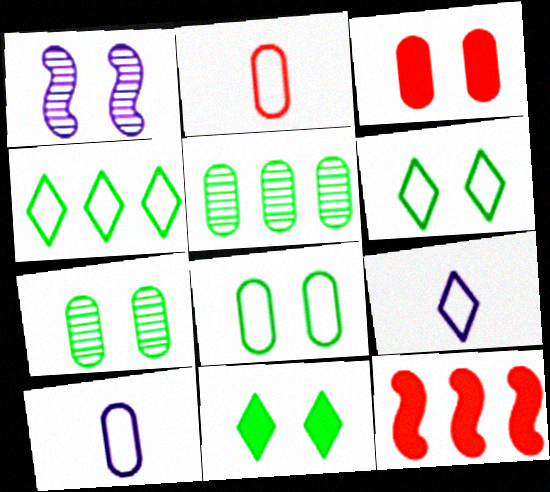[[1, 3, 6], 
[3, 5, 10], 
[7, 9, 12]]